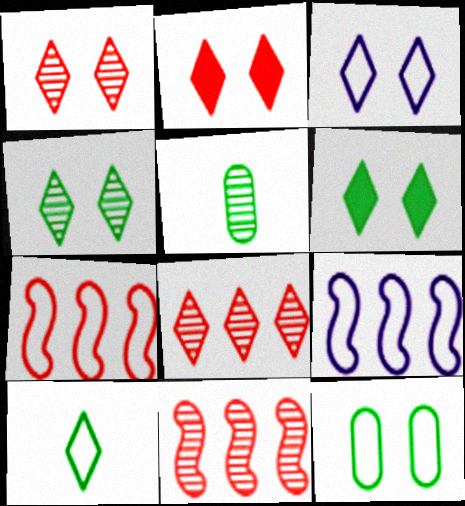[[1, 3, 6], 
[2, 3, 4], 
[2, 5, 9]]